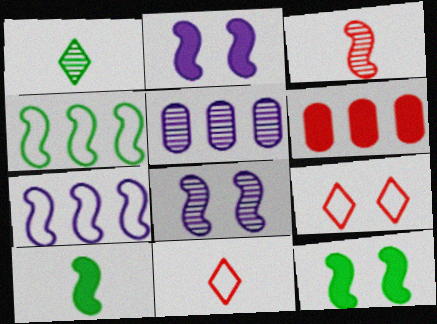[[2, 3, 4], 
[3, 6, 9], 
[3, 7, 12], 
[5, 9, 10], 
[5, 11, 12]]